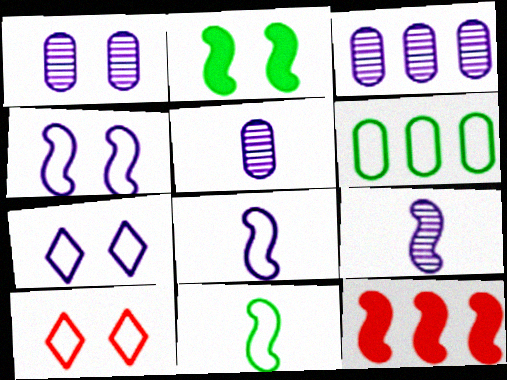[[1, 2, 10], 
[1, 3, 5], 
[6, 8, 10]]